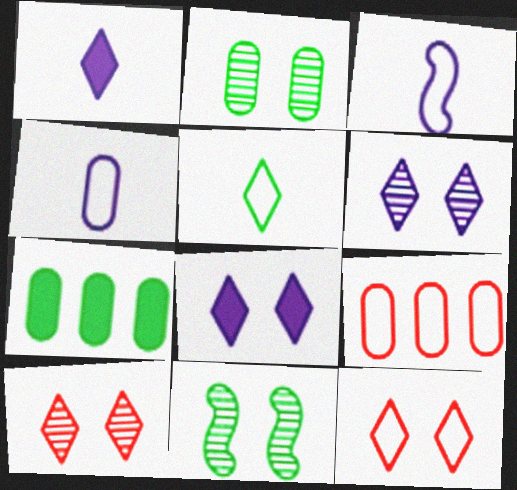[[1, 9, 11], 
[3, 7, 10], 
[5, 7, 11]]